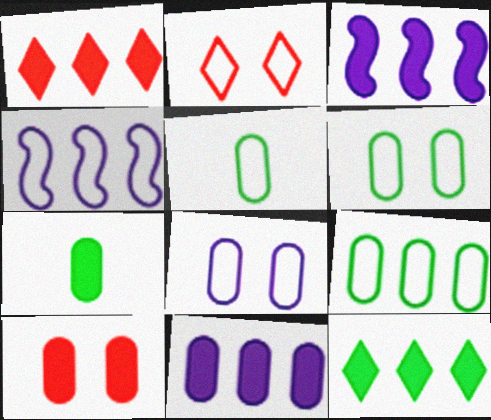[[2, 4, 5], 
[5, 6, 9], 
[7, 10, 11]]